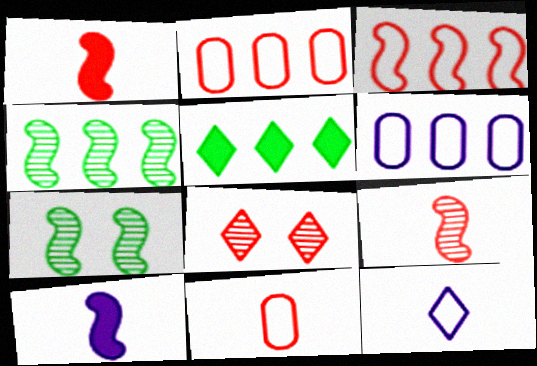[[1, 2, 8], 
[3, 7, 10], 
[5, 8, 12]]